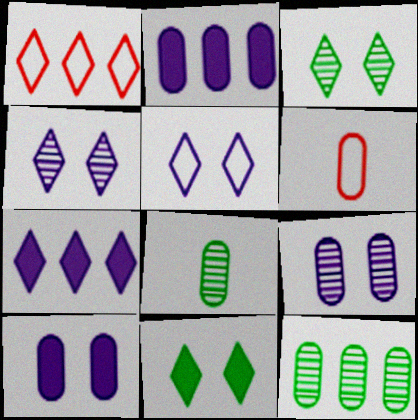[[6, 10, 12]]